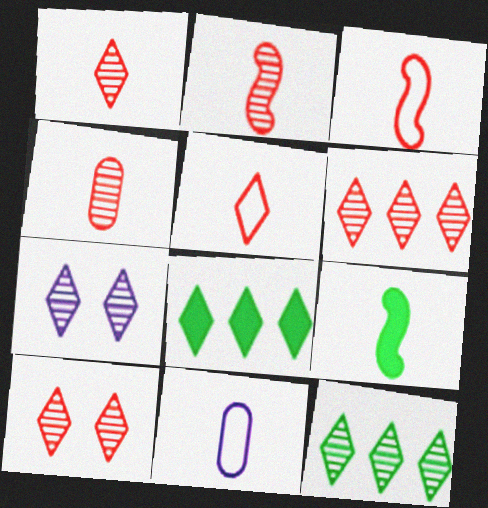[[1, 2, 4], 
[1, 6, 10], 
[1, 7, 12], 
[1, 9, 11], 
[5, 7, 8]]